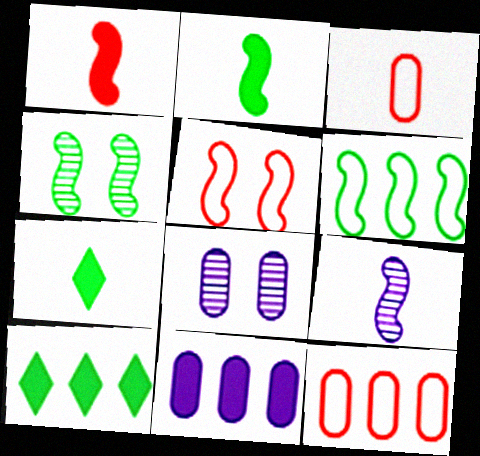[[2, 4, 6], 
[3, 7, 9]]